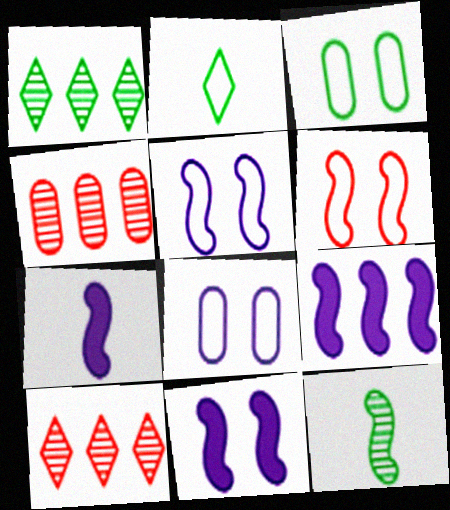[[2, 4, 11], 
[3, 7, 10], 
[6, 9, 12], 
[7, 9, 11]]